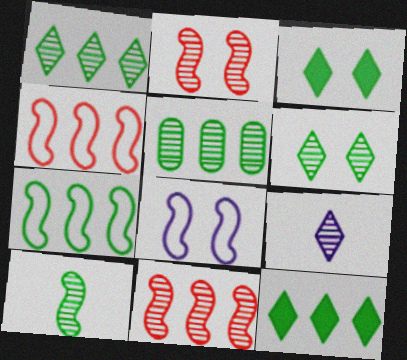[[2, 5, 9], 
[5, 6, 10], 
[5, 7, 12]]